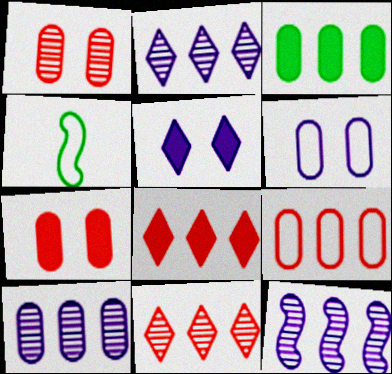[[2, 4, 7], 
[2, 10, 12], 
[3, 9, 10]]